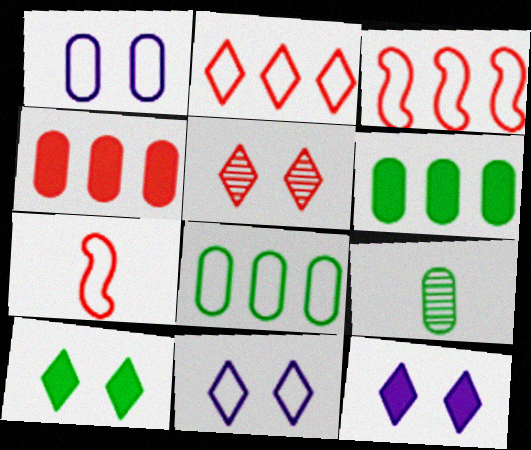[[1, 4, 9], 
[3, 9, 12], 
[4, 5, 7], 
[5, 10, 11], 
[7, 8, 11]]